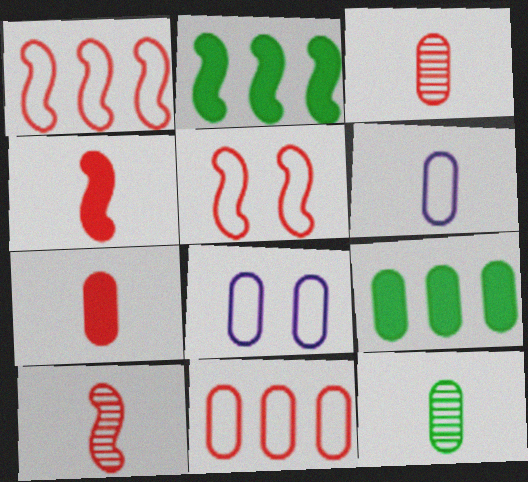[[3, 8, 9], 
[6, 7, 12]]